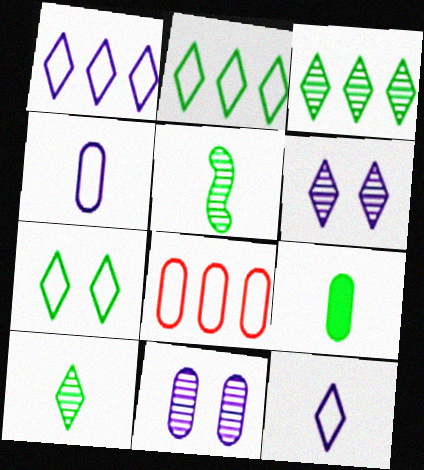[[8, 9, 11]]